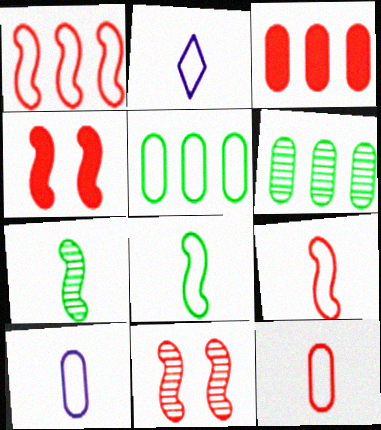[[2, 4, 6], 
[2, 8, 12]]